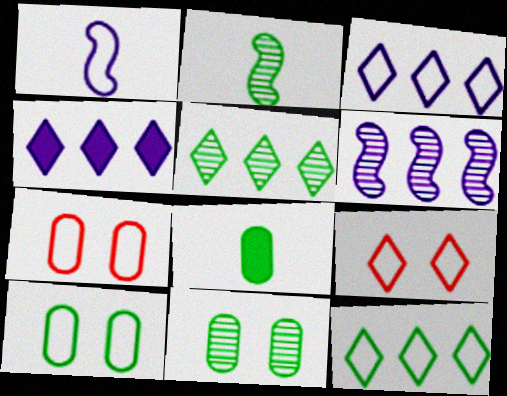[[1, 7, 12], 
[2, 4, 7], 
[2, 5, 11], 
[6, 8, 9]]